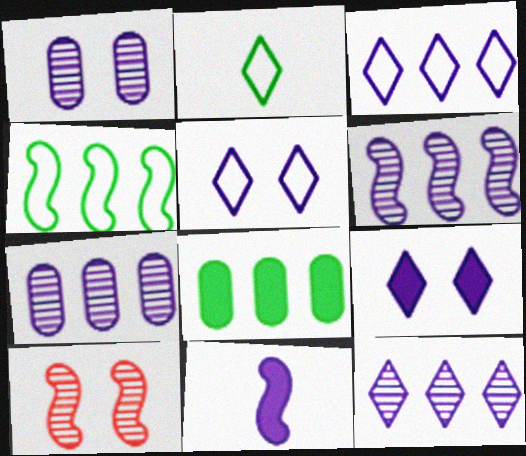[[1, 3, 11], 
[4, 10, 11], 
[5, 7, 11], 
[6, 7, 12]]